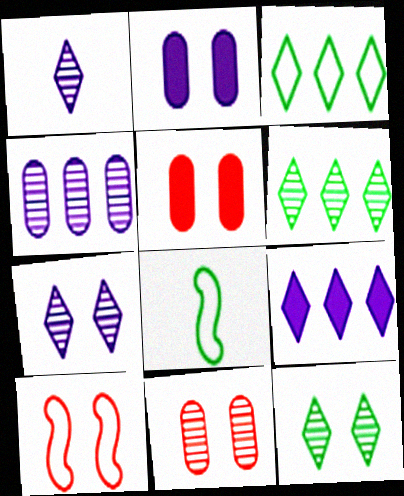[[2, 10, 12], 
[8, 9, 11]]